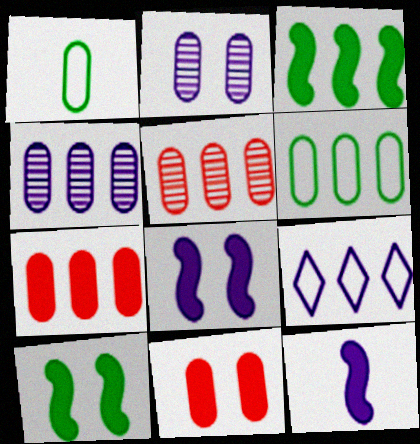[[1, 2, 7], 
[1, 4, 11], 
[2, 9, 12], 
[3, 5, 9], 
[4, 6, 7]]